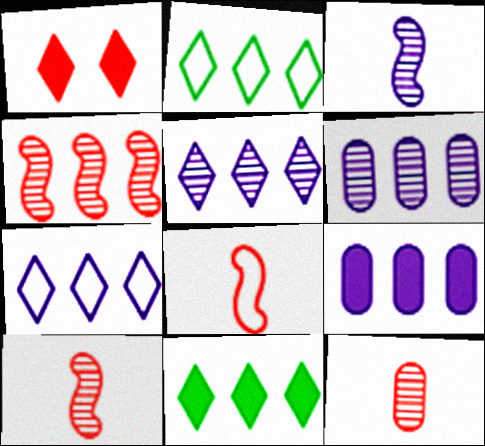[[2, 4, 9]]